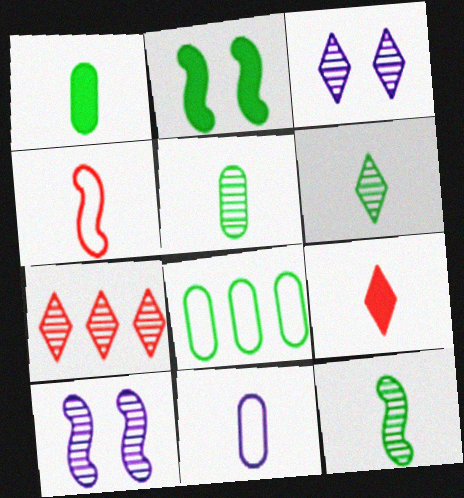[[2, 6, 8], 
[2, 7, 11], 
[3, 6, 7], 
[5, 6, 12], 
[5, 7, 10], 
[8, 9, 10], 
[9, 11, 12]]